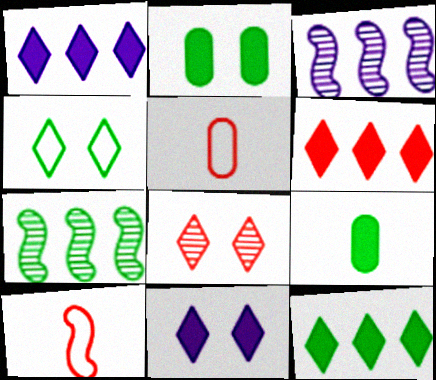[[1, 6, 12], 
[4, 7, 9], 
[4, 8, 11], 
[5, 7, 11]]